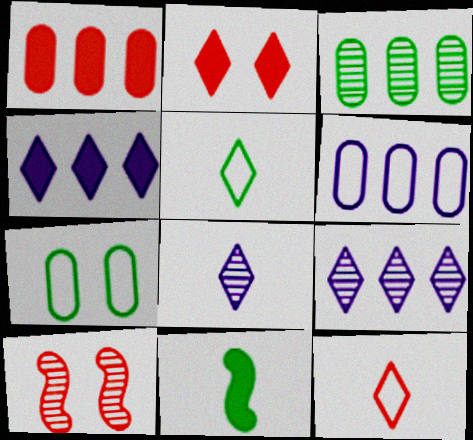[[1, 3, 6], 
[1, 10, 12], 
[2, 5, 9], 
[3, 8, 10]]